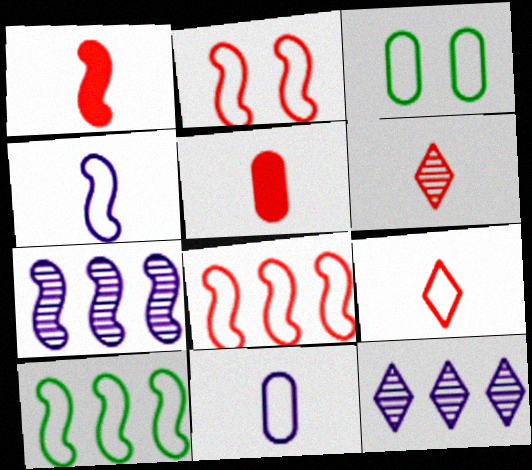[[1, 3, 12], 
[2, 4, 10]]